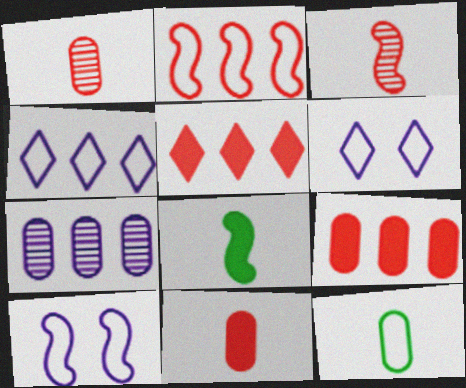[[2, 6, 12]]